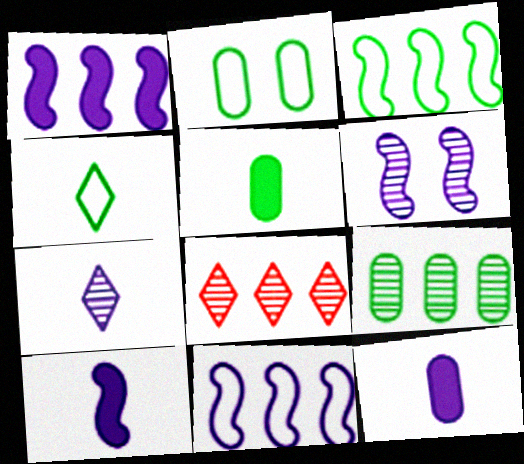[[2, 3, 4], 
[2, 5, 9], 
[2, 8, 10], 
[6, 10, 11]]